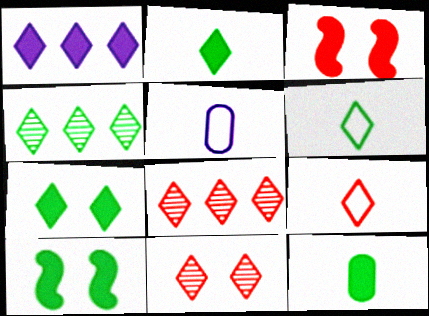[[1, 3, 12], 
[1, 6, 11], 
[3, 4, 5], 
[4, 6, 7], 
[5, 8, 10]]